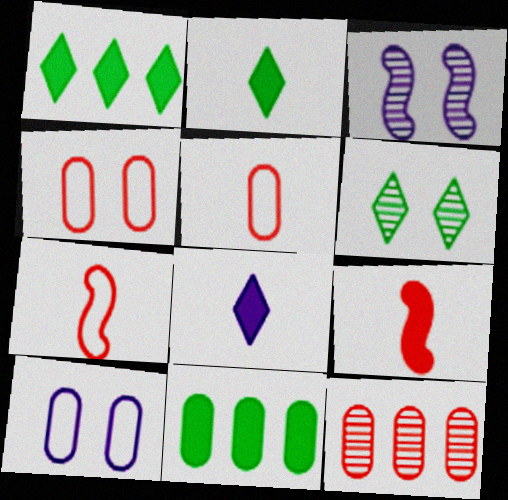[[1, 3, 5]]